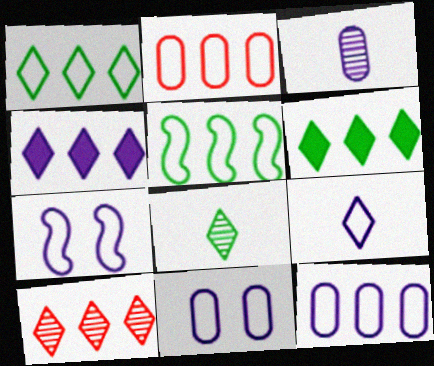[[1, 4, 10], 
[3, 4, 7], 
[7, 9, 12]]